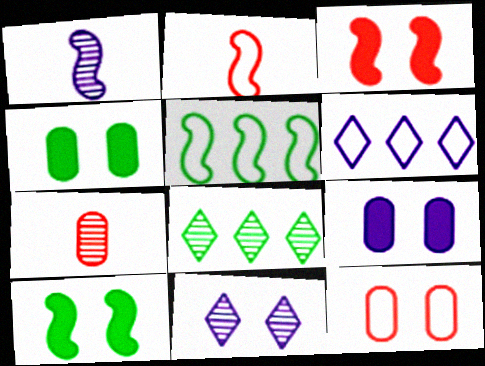[[1, 3, 5], 
[1, 6, 9], 
[2, 8, 9], 
[6, 7, 10], 
[10, 11, 12]]